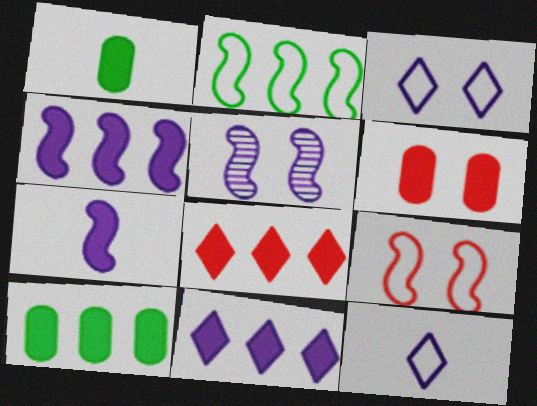[[4, 8, 10]]